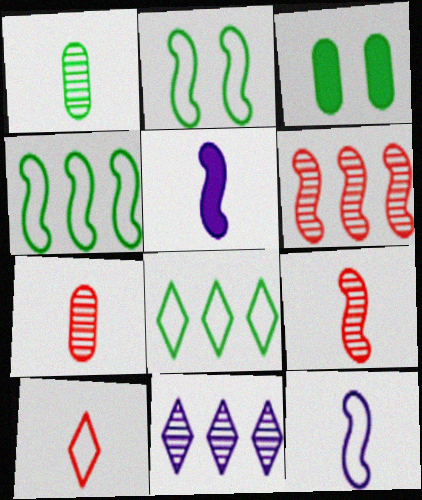[[1, 5, 10], 
[2, 5, 6]]